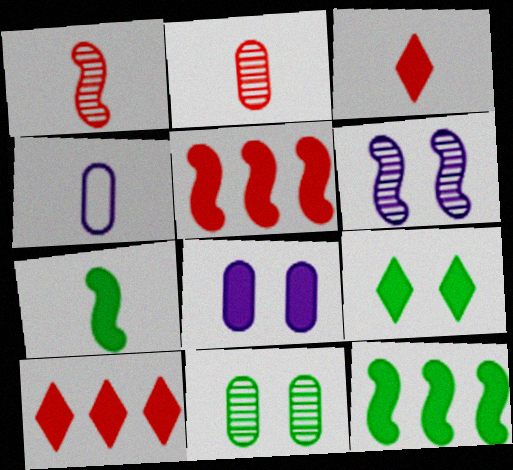[[3, 8, 12], 
[7, 8, 10]]